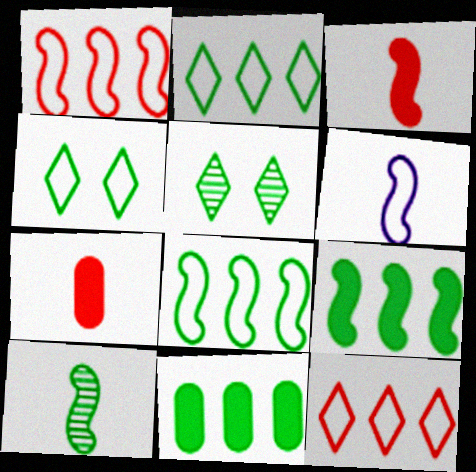[[3, 6, 10], 
[4, 10, 11]]